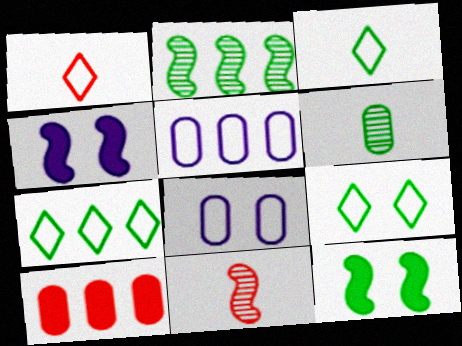[[3, 7, 9], 
[6, 7, 12], 
[6, 8, 10]]